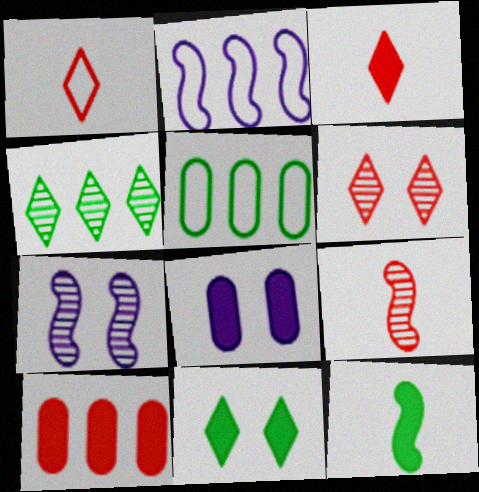[[2, 4, 10], 
[3, 5, 7]]